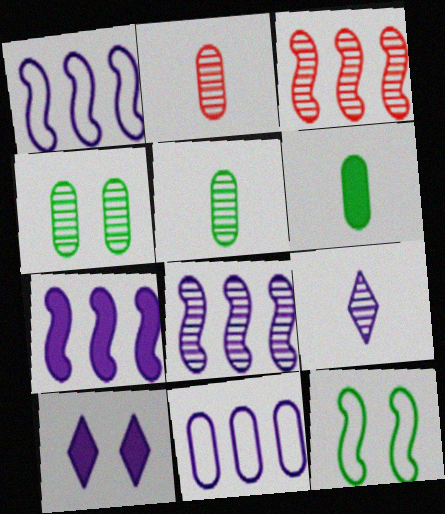[[1, 7, 8], 
[3, 4, 9]]